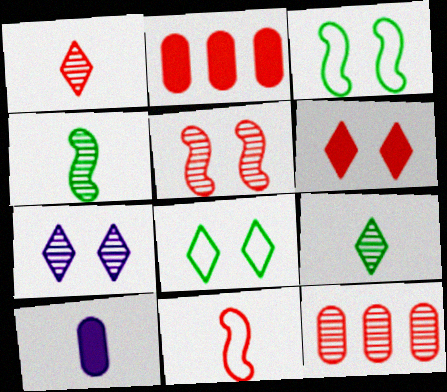[[1, 5, 12], 
[4, 7, 12], 
[6, 7, 8], 
[6, 11, 12], 
[9, 10, 11]]